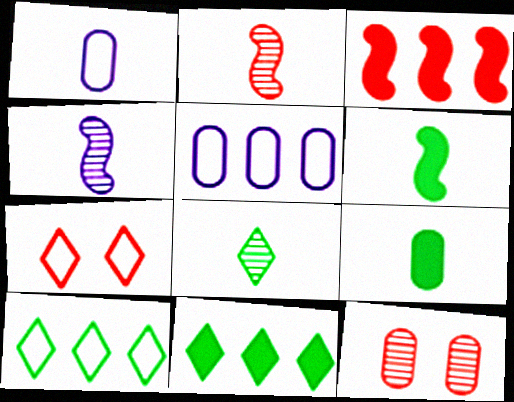[[5, 9, 12]]